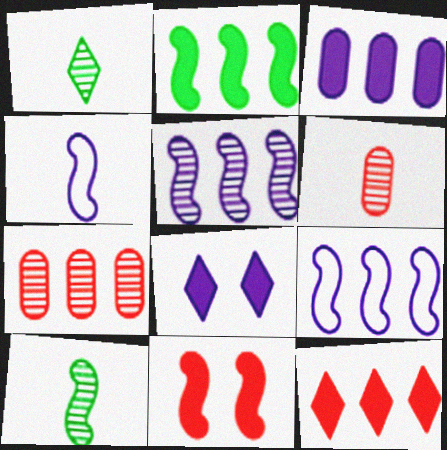[[2, 3, 12], 
[9, 10, 11]]